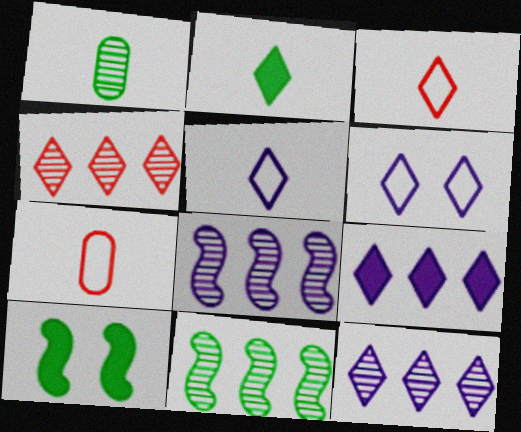[[2, 4, 6], 
[7, 10, 12]]